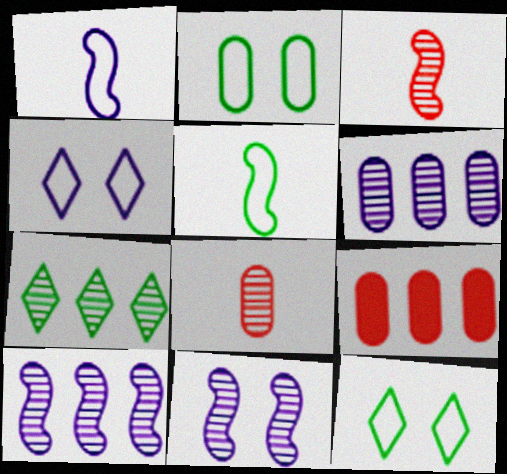[[7, 8, 11]]